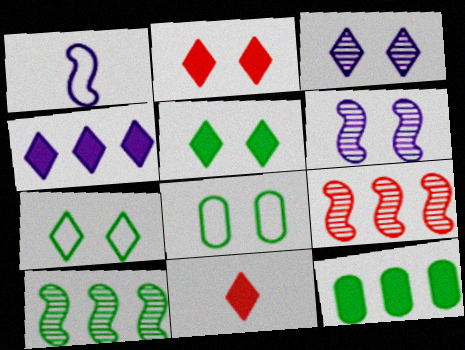[[2, 3, 7], 
[2, 6, 8], 
[4, 5, 11]]